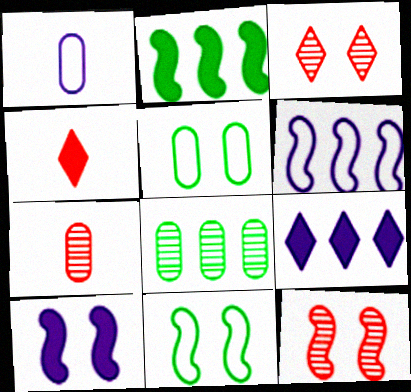[[1, 2, 3], 
[3, 5, 10], 
[7, 9, 11], 
[10, 11, 12]]